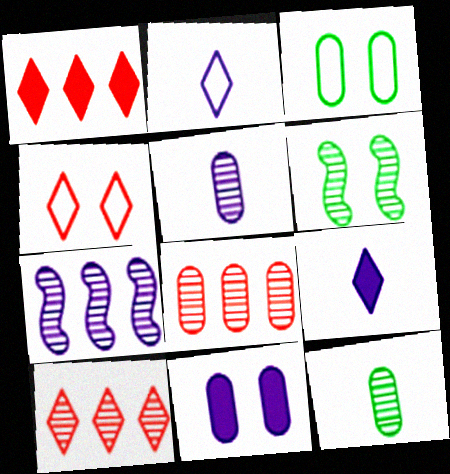[[2, 7, 11], 
[4, 6, 11], 
[5, 6, 10]]